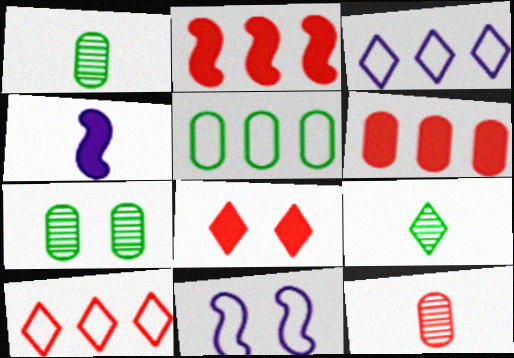[[3, 8, 9], 
[4, 7, 10], 
[6, 9, 11], 
[7, 8, 11]]